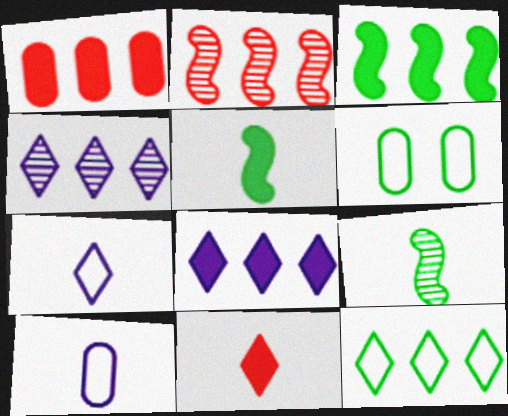[[1, 3, 8], 
[9, 10, 11]]